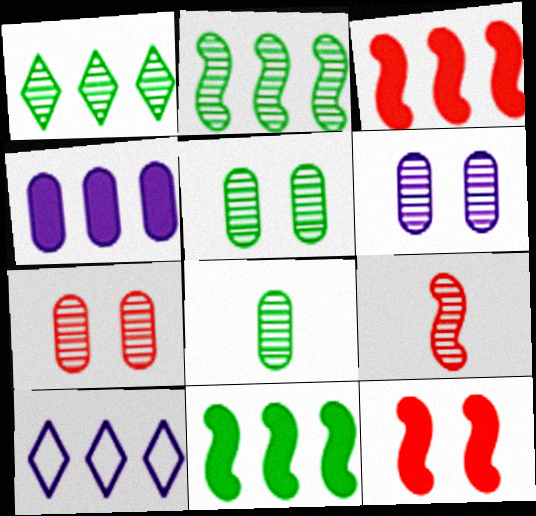[[1, 6, 9], 
[5, 6, 7], 
[8, 10, 12]]